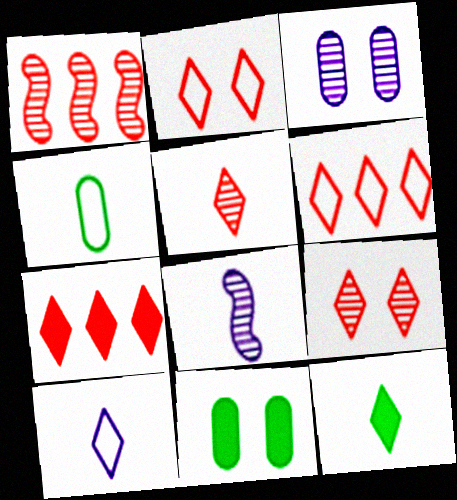[[1, 10, 11], 
[2, 5, 7], 
[5, 10, 12], 
[6, 8, 11]]